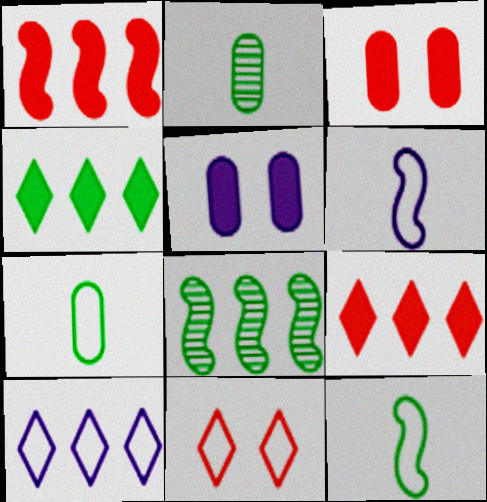[]